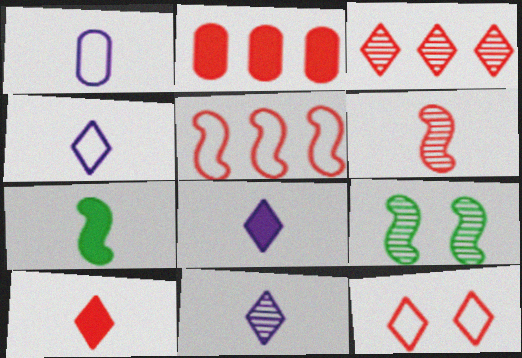[[2, 3, 5], 
[2, 4, 9], 
[2, 6, 12], 
[3, 10, 12], 
[4, 8, 11]]